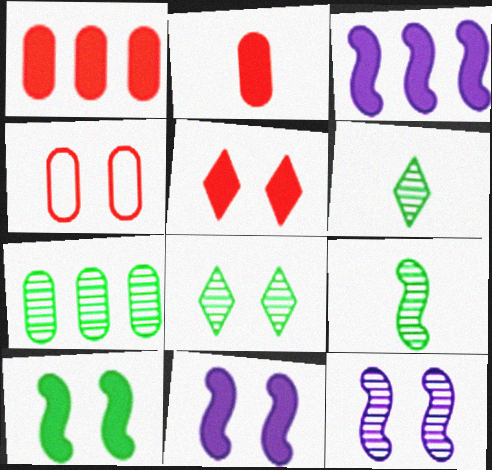[[3, 4, 6], 
[4, 8, 11], 
[7, 8, 9]]